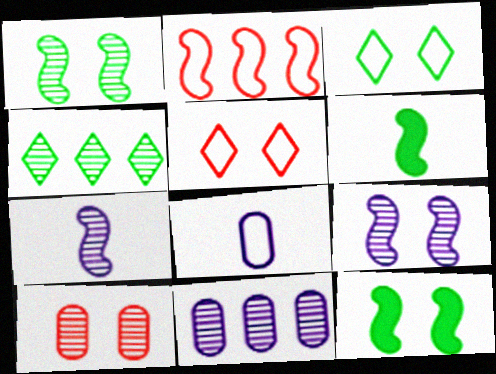[[2, 3, 8], 
[2, 6, 9], 
[2, 7, 12], 
[4, 7, 10], 
[5, 6, 11]]